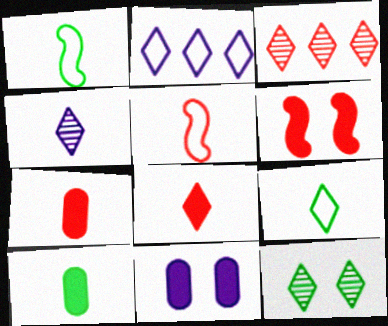[[1, 3, 11], 
[1, 4, 7], 
[2, 8, 12], 
[3, 4, 12], 
[4, 5, 10], 
[4, 8, 9]]